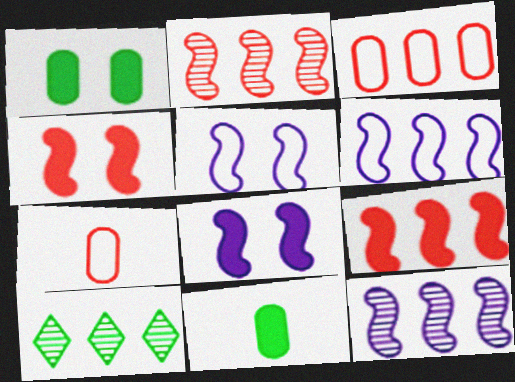[[7, 8, 10]]